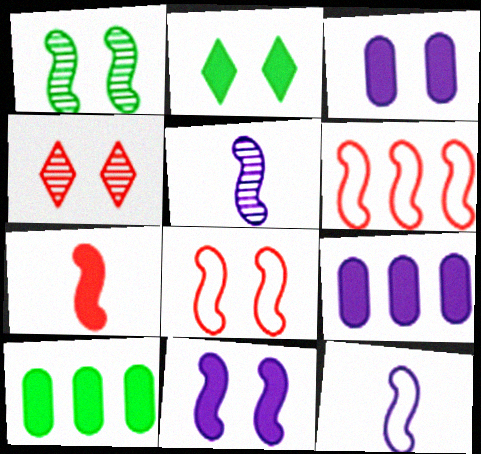[[1, 8, 11], 
[2, 7, 9], 
[4, 10, 12]]